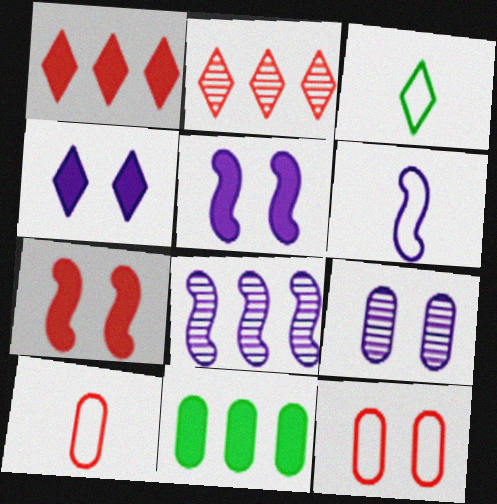[[2, 3, 4], 
[2, 7, 10], 
[3, 6, 10], 
[5, 6, 8], 
[9, 10, 11]]